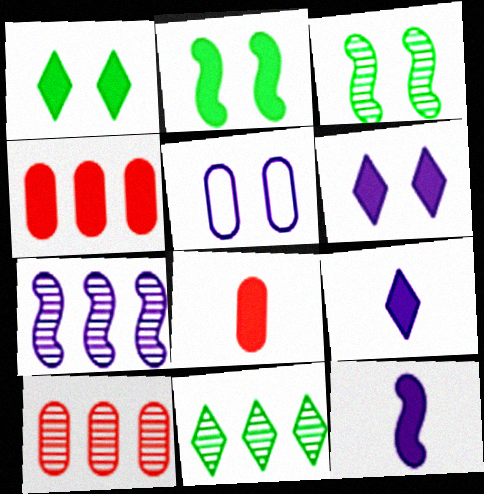[[1, 4, 12], 
[2, 4, 9], 
[5, 7, 9], 
[7, 10, 11]]